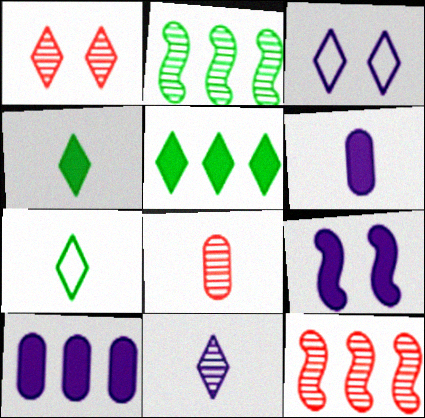[[1, 8, 12]]